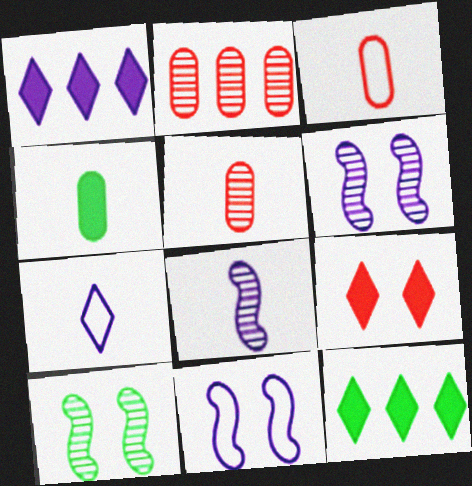[[1, 3, 10], 
[3, 6, 12], 
[5, 11, 12]]